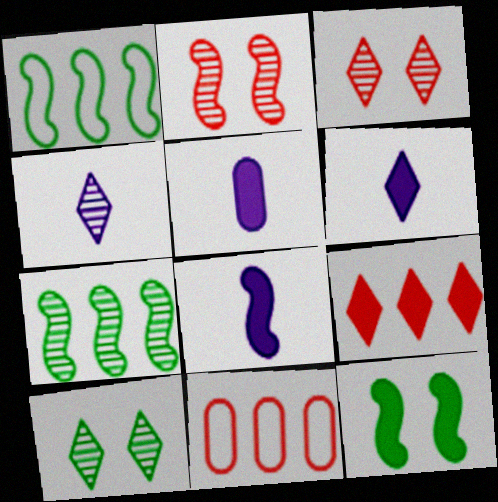[[1, 2, 8], 
[1, 3, 5], 
[4, 11, 12], 
[5, 6, 8], 
[5, 9, 12], 
[8, 10, 11]]